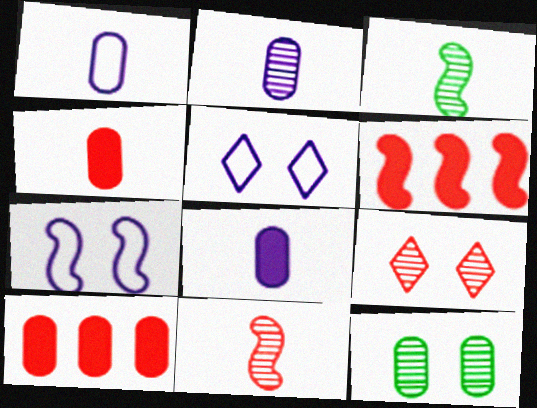[[1, 2, 8], 
[1, 10, 12], 
[3, 5, 10], 
[3, 6, 7]]